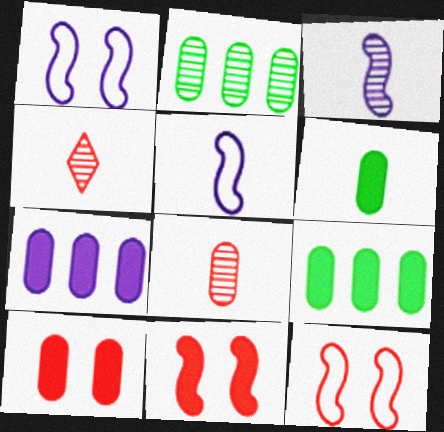[[1, 4, 9], 
[4, 5, 6], 
[6, 7, 10]]